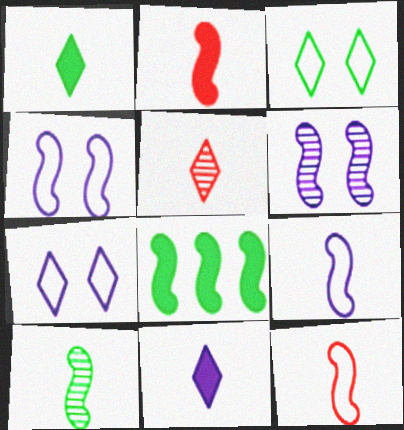[[2, 9, 10], 
[6, 8, 12]]